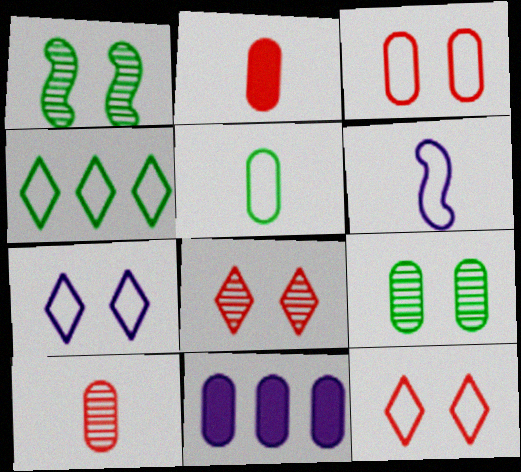[[3, 4, 6]]